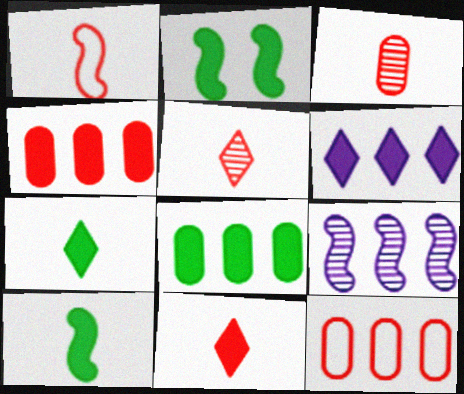[[1, 2, 9], 
[1, 3, 11], 
[2, 7, 8]]